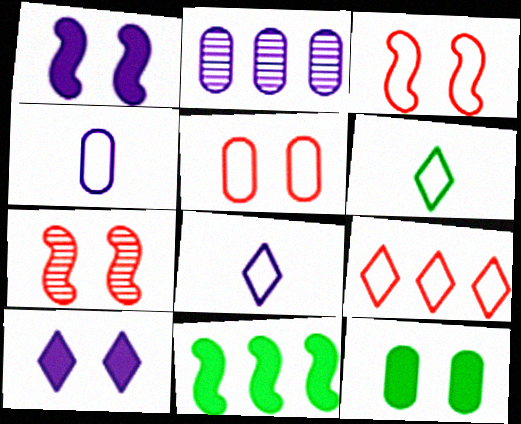[[1, 2, 8], 
[2, 9, 11]]